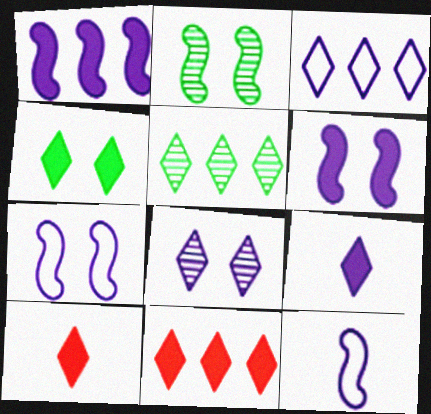[[3, 5, 11], 
[3, 8, 9], 
[4, 9, 11]]